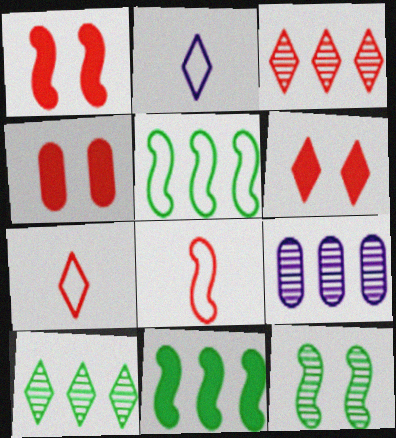[[1, 4, 6], 
[2, 6, 10], 
[3, 4, 8], 
[3, 6, 7]]